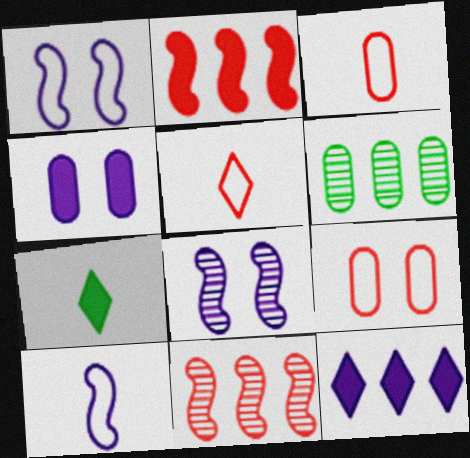[[2, 4, 7], 
[3, 4, 6]]